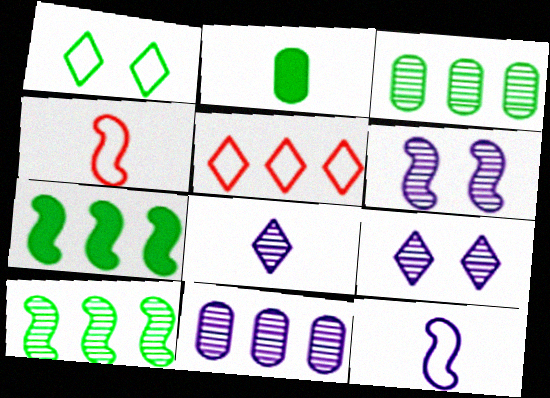[[1, 2, 10], 
[2, 4, 8], 
[2, 5, 6], 
[4, 6, 7], 
[5, 7, 11], 
[6, 8, 11]]